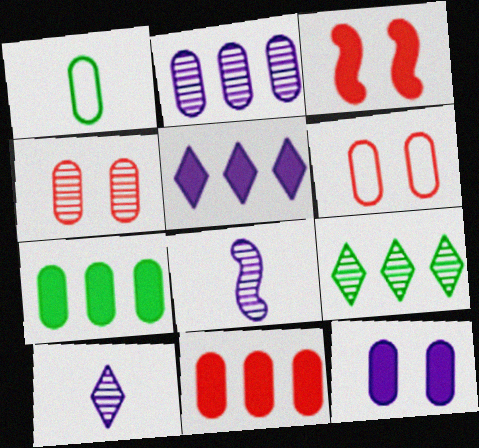[[4, 8, 9]]